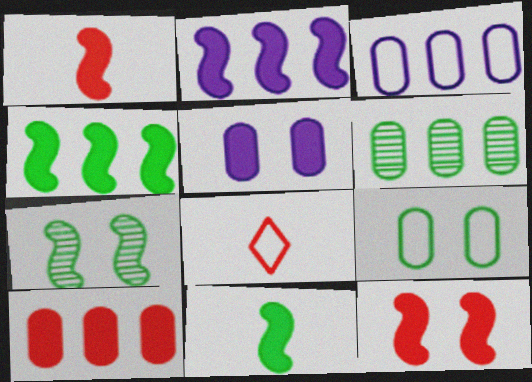[[2, 11, 12], 
[3, 6, 10]]